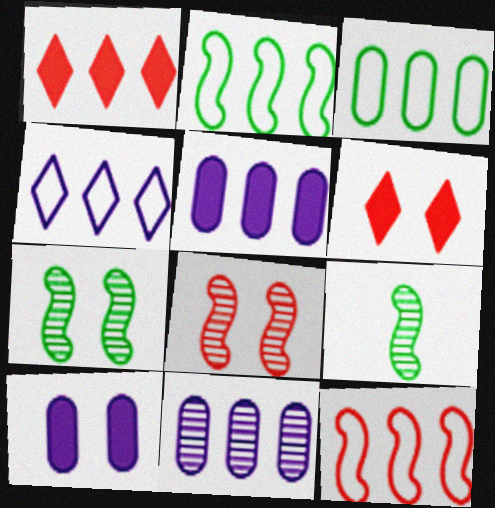[[1, 2, 11], 
[3, 4, 12]]